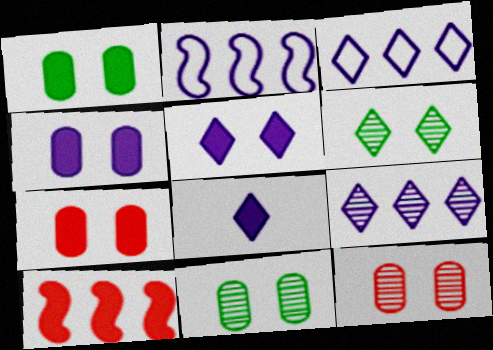[[1, 4, 7], 
[1, 8, 10]]